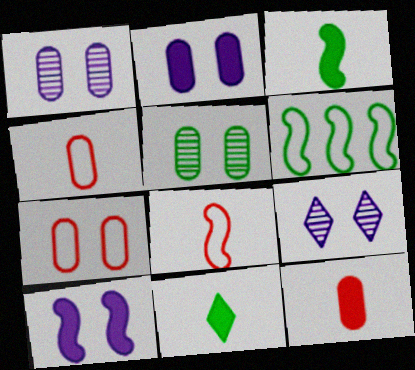[[2, 5, 7], 
[5, 6, 11], 
[6, 9, 12]]